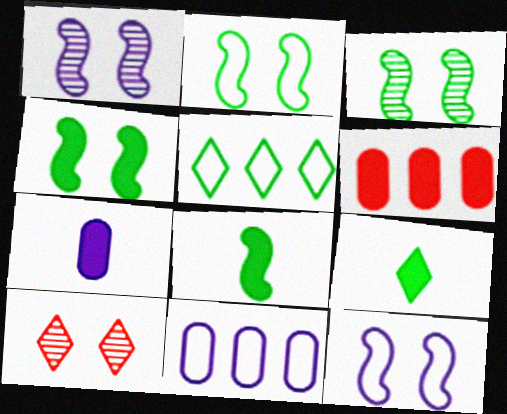[[2, 3, 4], 
[8, 10, 11]]